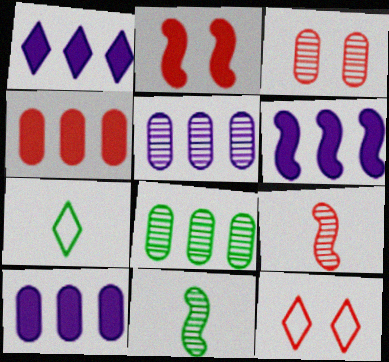[[1, 6, 10], 
[2, 3, 12], 
[2, 5, 7], 
[3, 6, 7], 
[4, 9, 12], 
[10, 11, 12]]